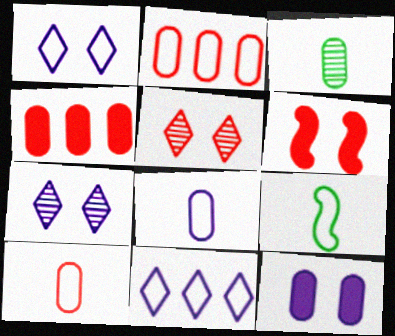[[1, 2, 9], 
[2, 3, 12], 
[3, 6, 11], 
[4, 7, 9]]